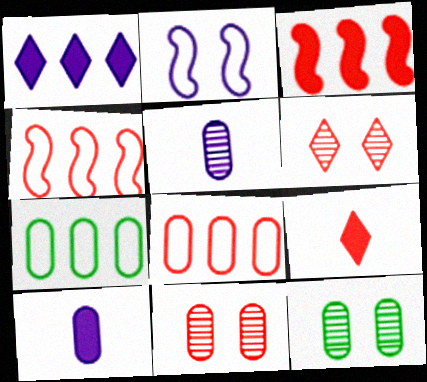[[1, 2, 5], 
[4, 9, 11], 
[7, 10, 11], 
[8, 10, 12]]